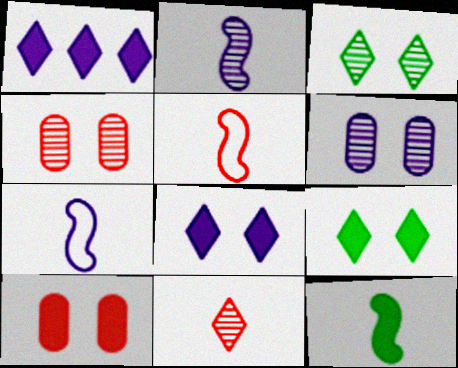[[1, 6, 7], 
[1, 10, 12], 
[2, 5, 12]]